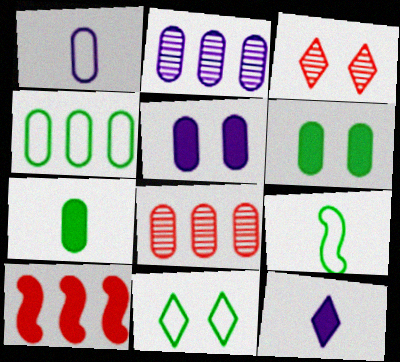[[1, 2, 5], 
[1, 6, 8], 
[4, 9, 11], 
[6, 10, 12]]